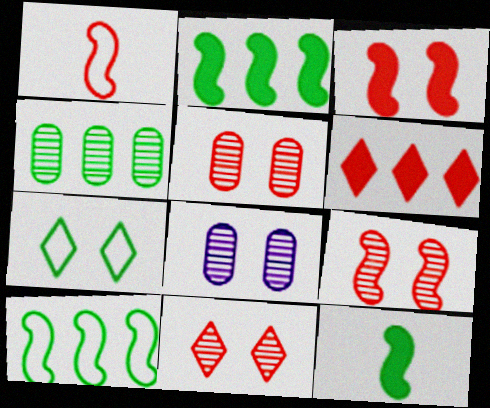[[1, 5, 6], 
[3, 7, 8], 
[4, 7, 12], 
[5, 9, 11]]